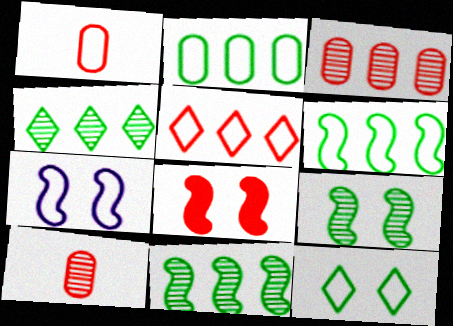[[5, 8, 10], 
[7, 8, 9]]